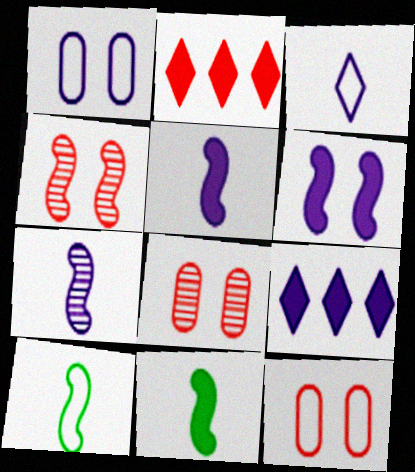[[1, 7, 9], 
[8, 9, 10]]